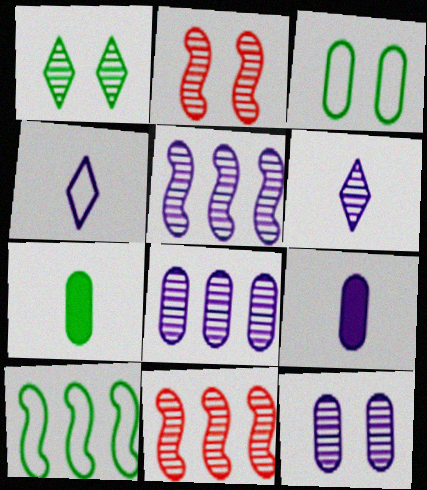[[1, 2, 12], 
[1, 7, 10], 
[5, 6, 12]]